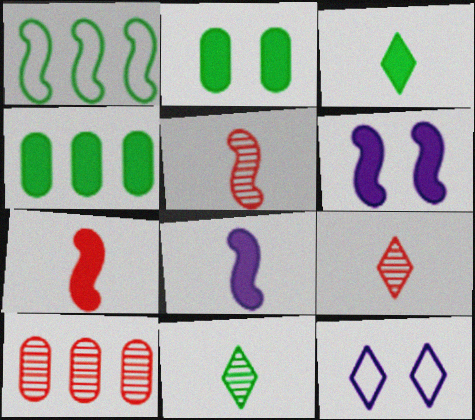[[1, 2, 11], 
[1, 5, 6], 
[4, 5, 12]]